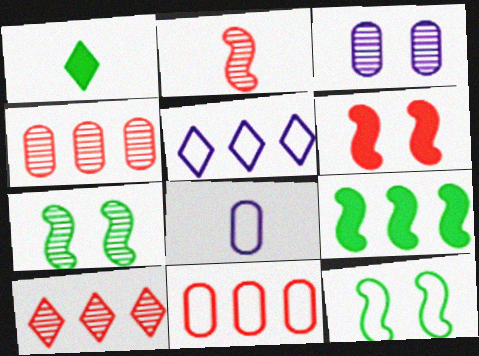[[1, 2, 8], 
[4, 5, 9]]